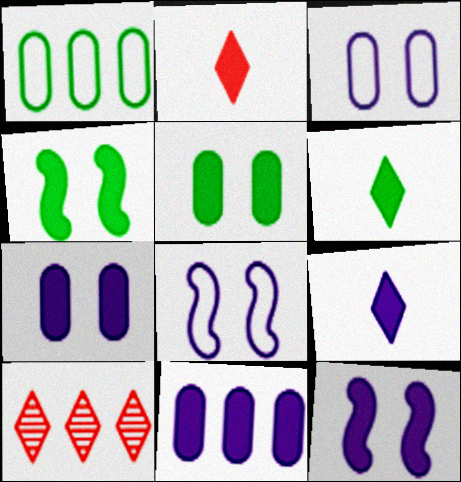[[2, 4, 11], 
[2, 6, 9], 
[9, 11, 12]]